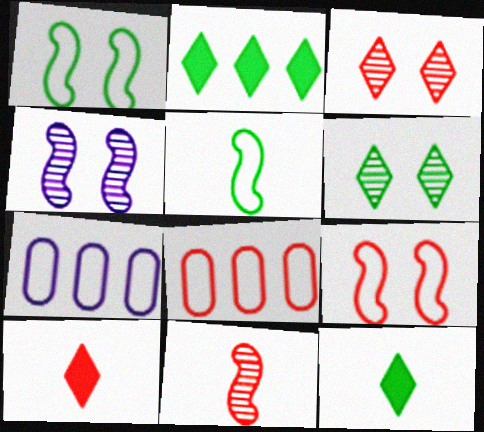[[4, 8, 12]]